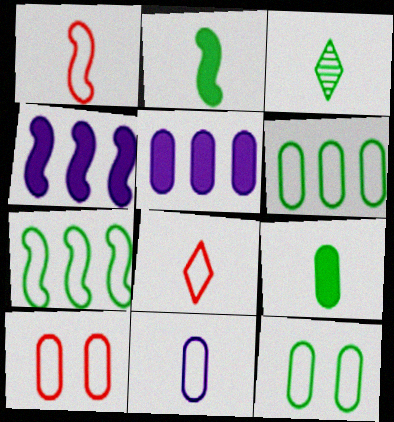[[3, 4, 10], 
[6, 10, 11]]